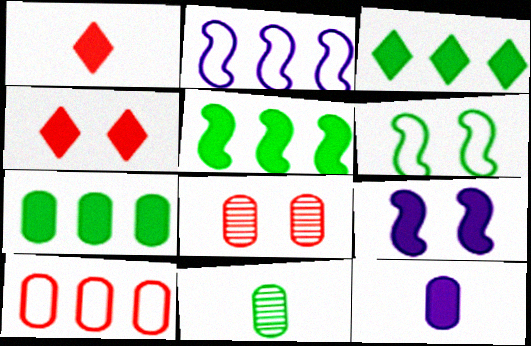[[1, 7, 9], 
[2, 4, 11], 
[3, 5, 7], 
[3, 6, 11], 
[4, 5, 12]]